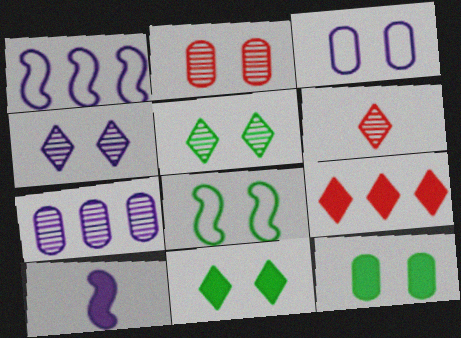[[1, 6, 12], 
[2, 3, 12], 
[5, 8, 12], 
[9, 10, 12]]